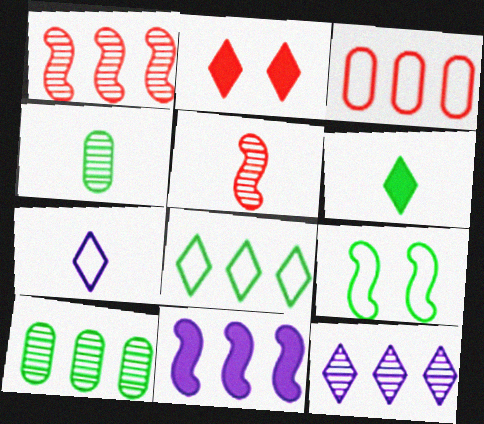[[1, 10, 12], 
[2, 3, 5], 
[3, 7, 9], 
[5, 9, 11], 
[6, 9, 10]]